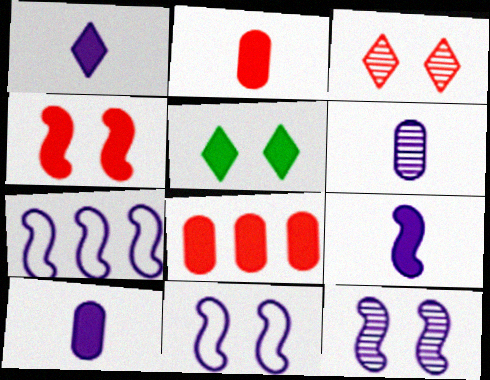[[1, 9, 10], 
[5, 8, 9], 
[7, 9, 12]]